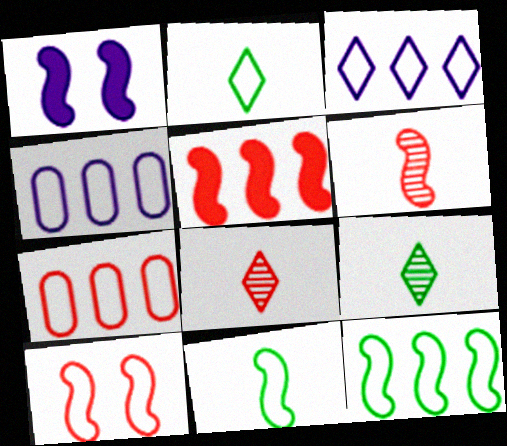[[1, 6, 12], 
[1, 7, 9], 
[2, 4, 10], 
[3, 7, 12], 
[5, 6, 10]]